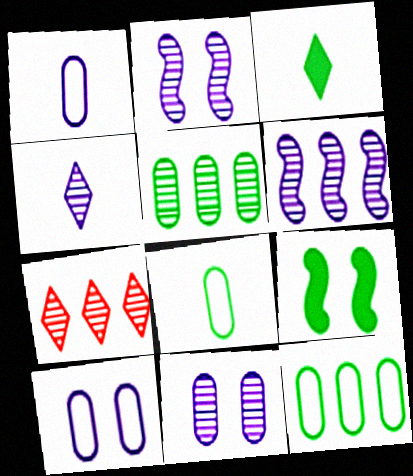[[1, 7, 9], 
[4, 6, 11], 
[5, 6, 7]]